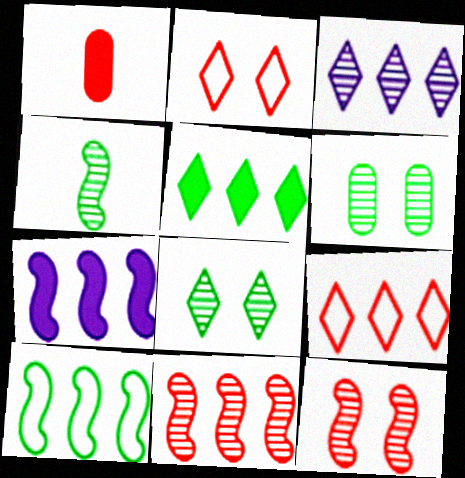[[1, 2, 11], 
[1, 9, 12], 
[3, 5, 9], 
[7, 10, 11]]